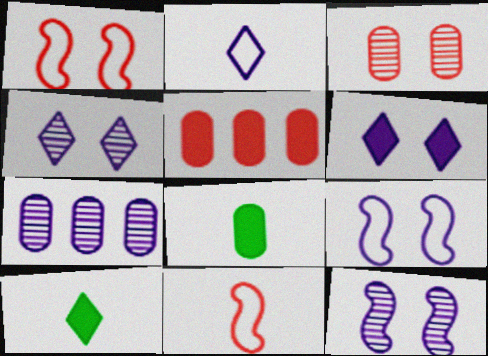[[1, 7, 10]]